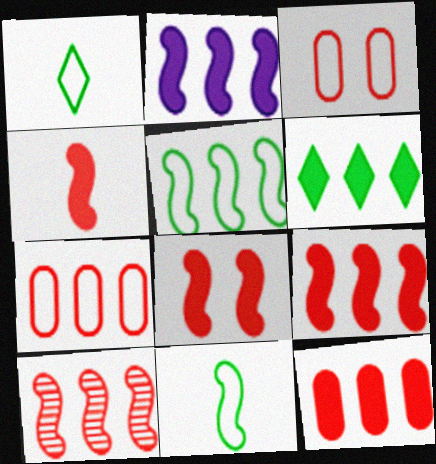[[2, 5, 10], 
[2, 6, 12], 
[4, 8, 9]]